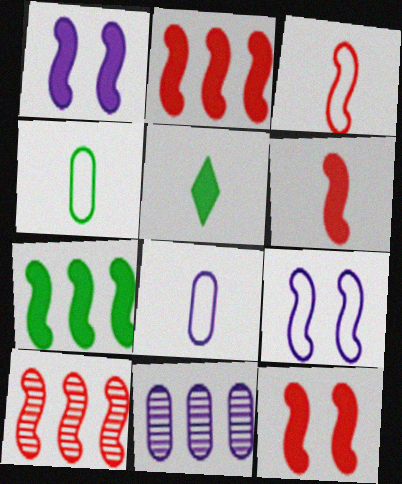[[1, 6, 7], 
[2, 6, 12], 
[3, 10, 12]]